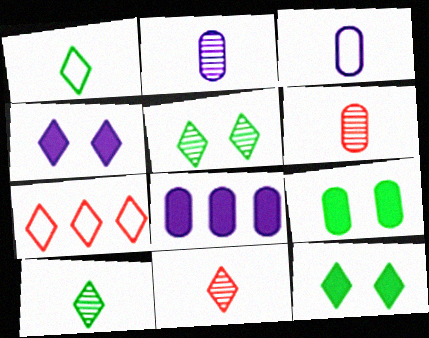[[4, 7, 10]]